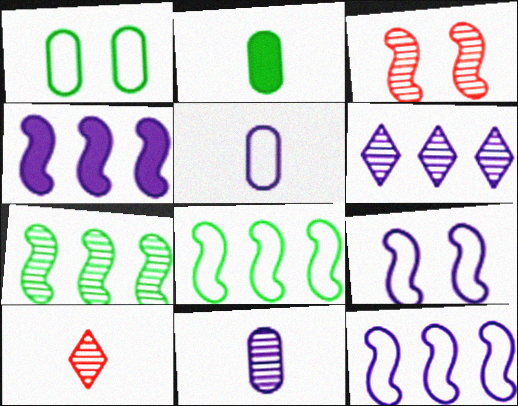[[1, 4, 10]]